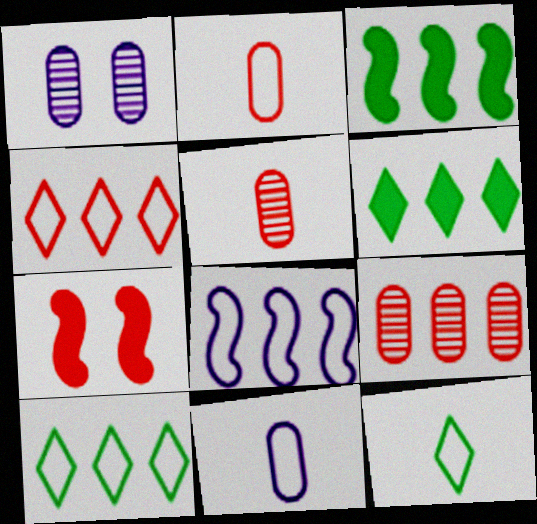[[4, 5, 7], 
[6, 8, 9]]